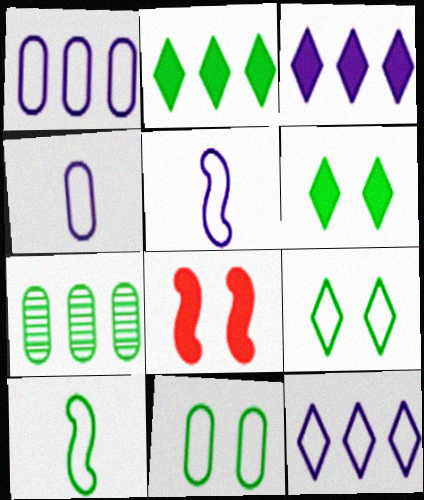[[6, 7, 10]]